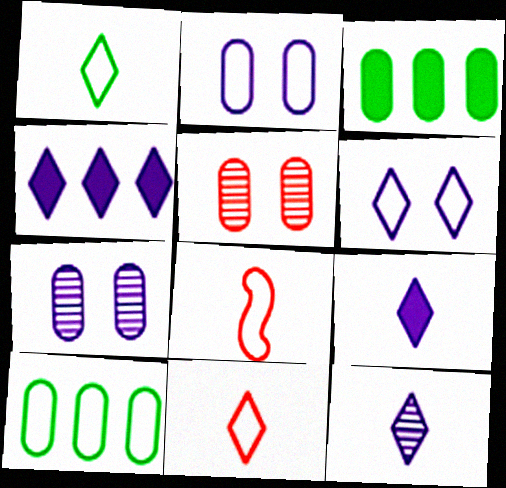[[4, 6, 12], 
[6, 8, 10]]